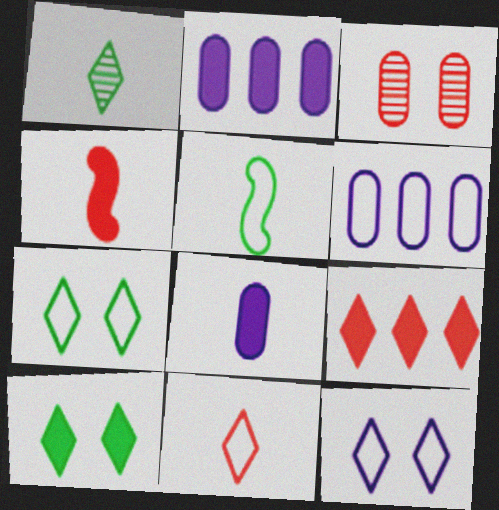[[1, 9, 12], 
[2, 4, 10]]